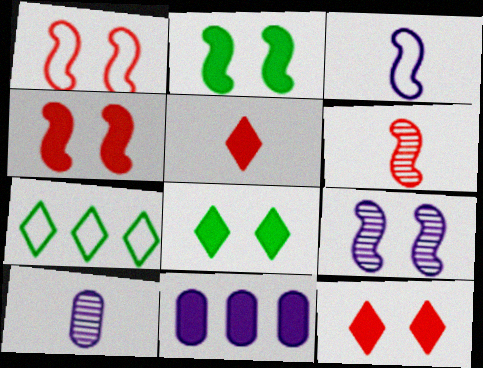[[1, 2, 9], 
[2, 5, 11], 
[4, 7, 10]]